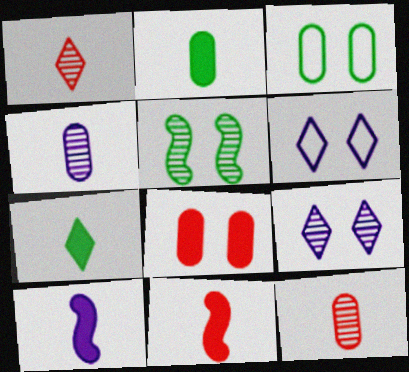[[5, 6, 8]]